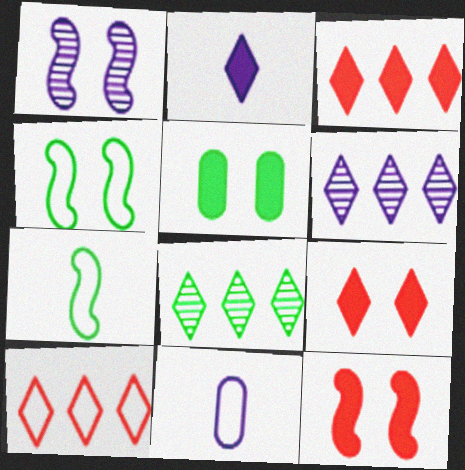[[1, 4, 12], 
[4, 10, 11], 
[5, 7, 8], 
[8, 11, 12]]